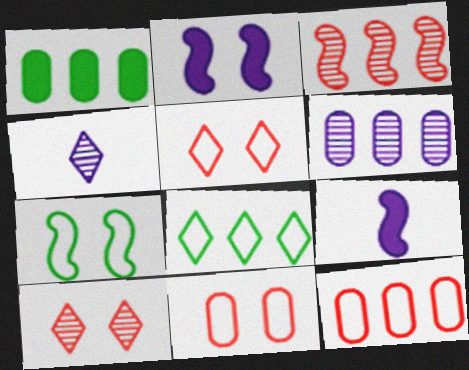[[1, 6, 12], 
[3, 7, 9]]